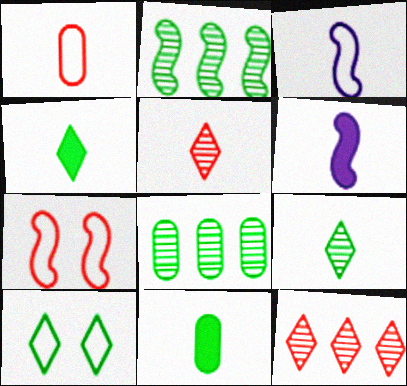[[1, 6, 9], 
[2, 6, 7], 
[2, 10, 11], 
[3, 5, 11]]